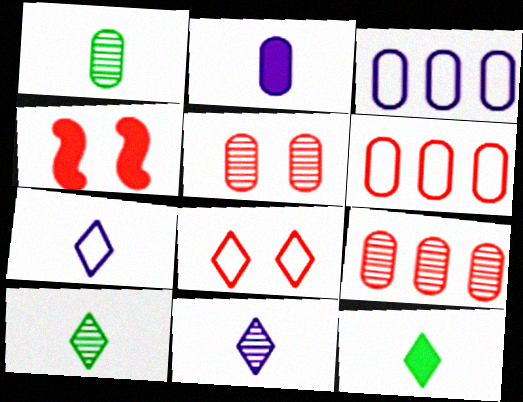[[3, 4, 10], 
[4, 5, 8]]